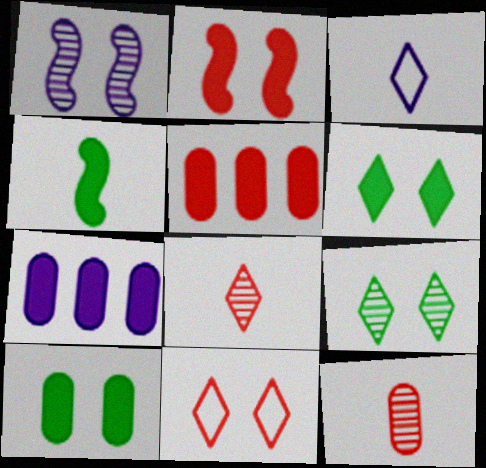[[1, 3, 7], 
[1, 10, 11], 
[3, 4, 12]]